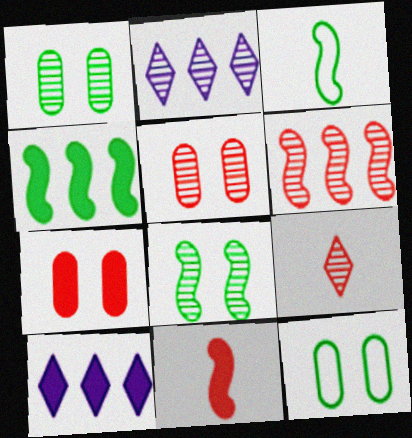[[2, 3, 7], 
[2, 11, 12], 
[3, 4, 8], 
[3, 5, 10], 
[5, 6, 9]]